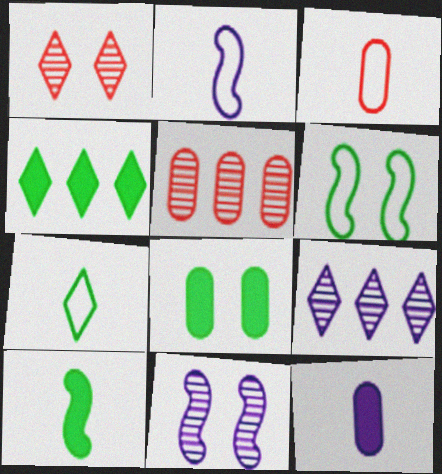[[2, 3, 7], 
[3, 4, 11], 
[4, 8, 10]]